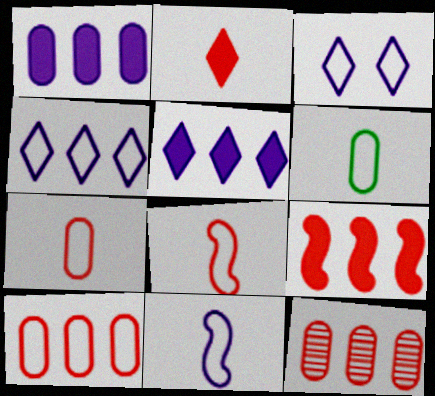[]